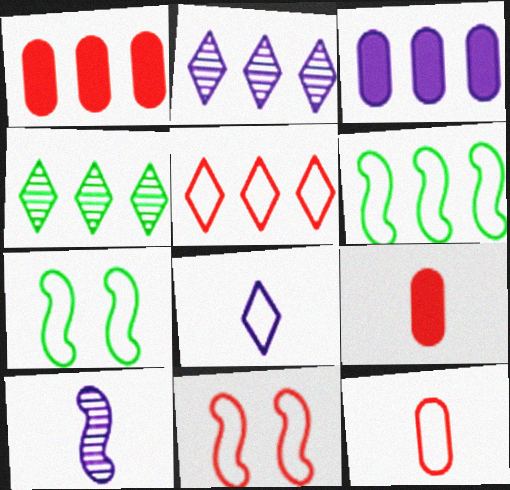[[1, 2, 6], 
[2, 7, 9], 
[5, 11, 12]]